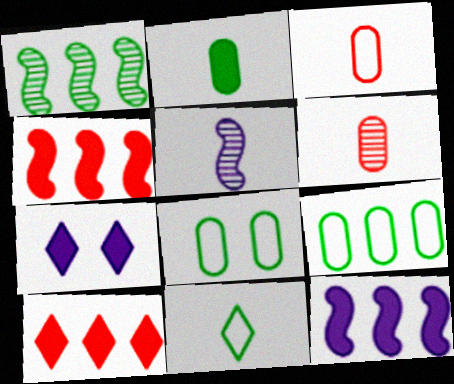[[1, 3, 7], 
[2, 4, 7], 
[5, 8, 10]]